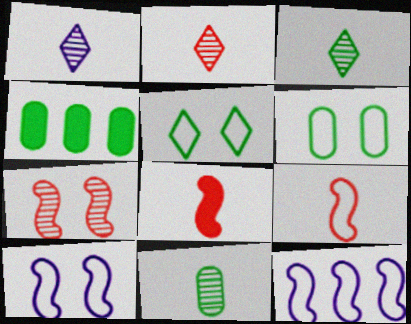[[1, 2, 3], 
[2, 4, 10], 
[4, 6, 11]]